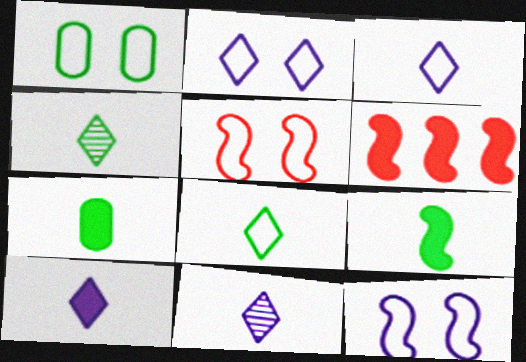[[1, 2, 5], 
[1, 6, 11], 
[3, 10, 11]]